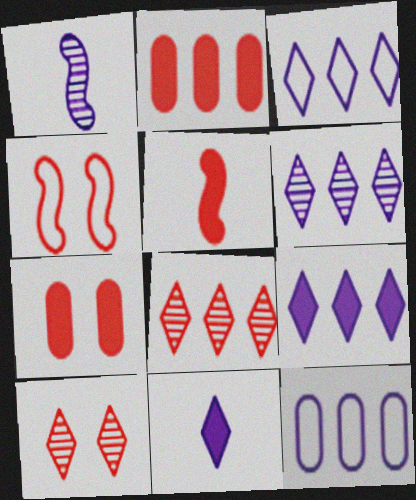[[3, 6, 9], 
[4, 7, 10]]